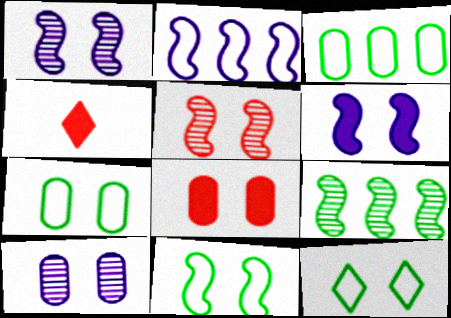[[1, 3, 4], 
[1, 8, 12], 
[5, 6, 11], 
[7, 8, 10], 
[7, 11, 12]]